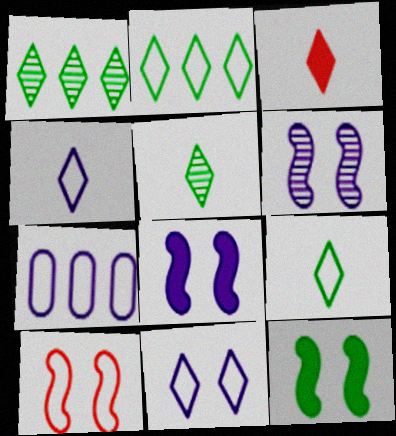[[1, 3, 11], 
[3, 4, 5], 
[6, 10, 12], 
[7, 9, 10]]